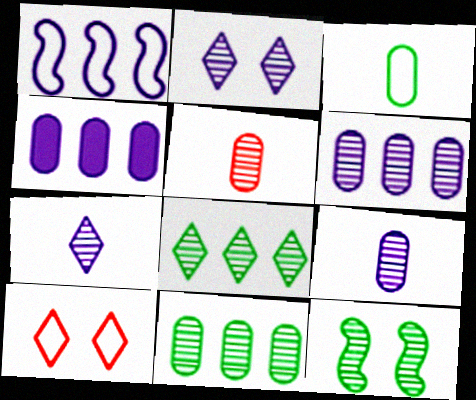[[1, 3, 10]]